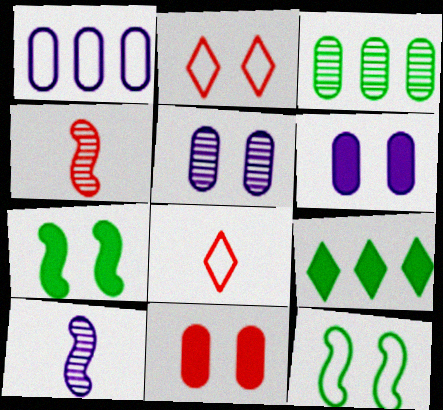[[1, 8, 12], 
[2, 5, 7]]